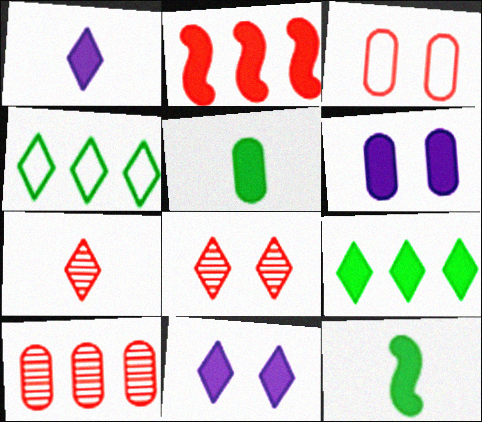[[1, 4, 8], 
[2, 3, 7], 
[2, 5, 11], 
[4, 7, 11]]